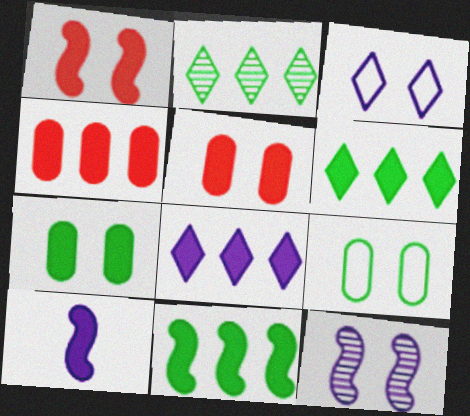[[1, 10, 11], 
[4, 8, 11], 
[5, 6, 10]]